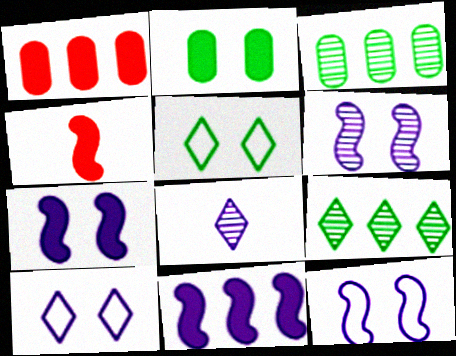[[3, 4, 10], 
[6, 7, 12]]